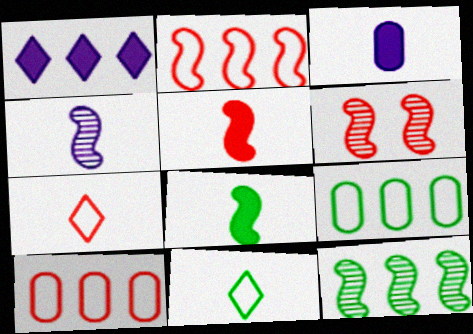[[1, 10, 12], 
[2, 5, 6], 
[4, 6, 12]]